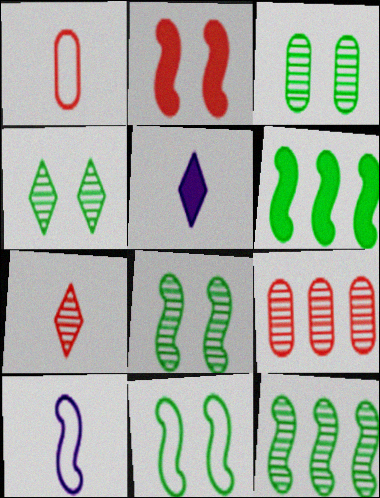[[2, 10, 12], 
[3, 4, 8], 
[5, 9, 11]]